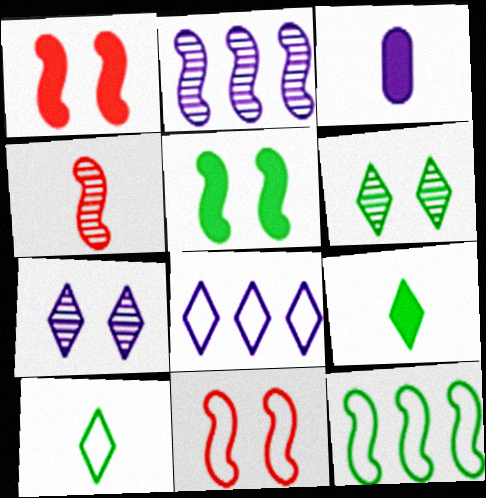[[3, 4, 10]]